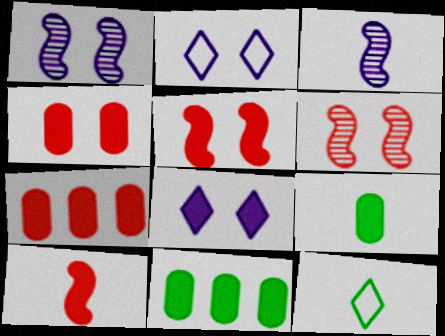[[1, 7, 12], 
[8, 10, 11]]